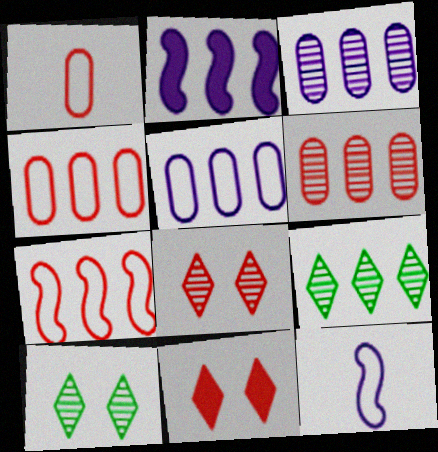[[1, 2, 10], 
[2, 4, 9]]